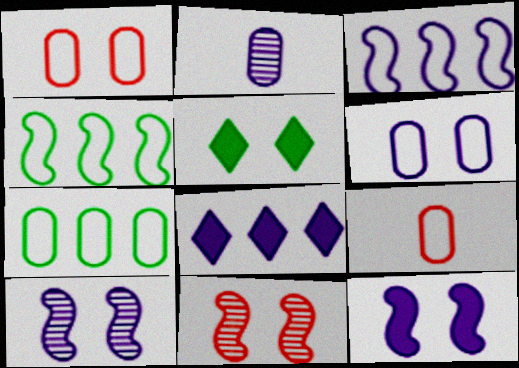[[1, 5, 10], 
[5, 6, 11], 
[6, 7, 9]]